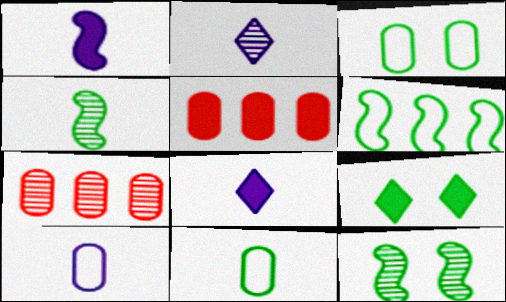[[1, 2, 10], 
[1, 5, 9], 
[2, 7, 12], 
[3, 9, 12]]